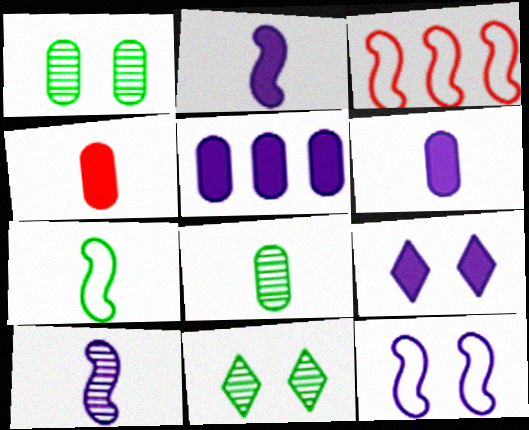[[2, 5, 9], 
[3, 6, 11], 
[3, 7, 12], 
[3, 8, 9]]